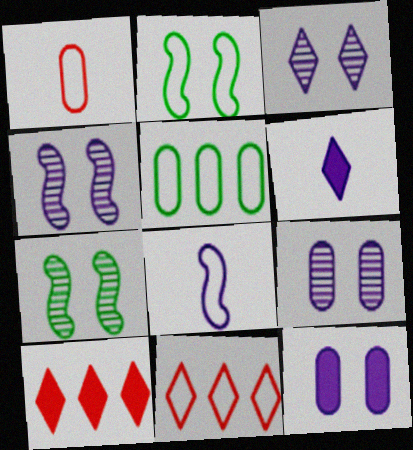[[3, 4, 9]]